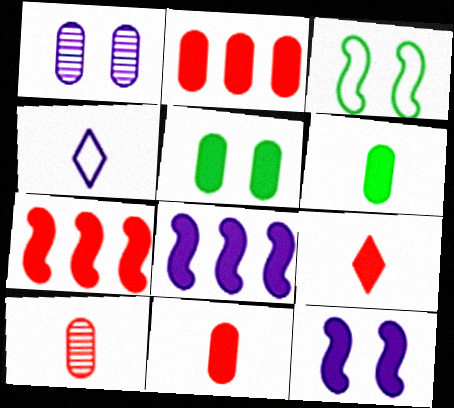[[1, 4, 8], 
[5, 8, 9]]